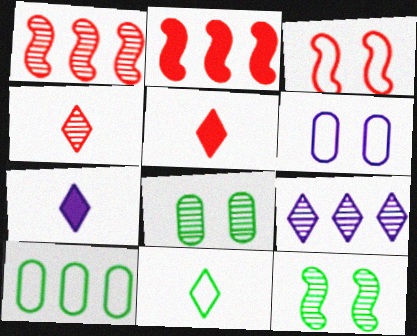[[2, 9, 10], 
[4, 7, 11]]